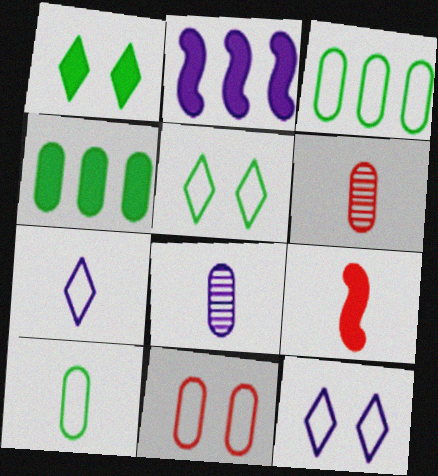[[2, 5, 6], 
[2, 8, 12], 
[4, 8, 11]]